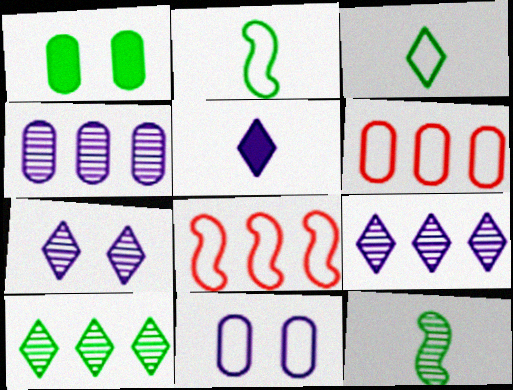[[1, 2, 10], 
[3, 8, 11]]